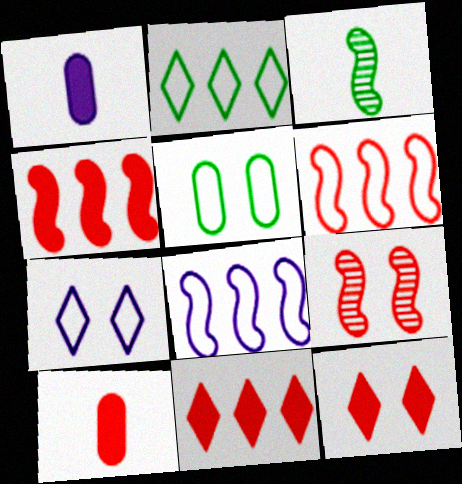[[1, 2, 9], 
[4, 10, 12]]